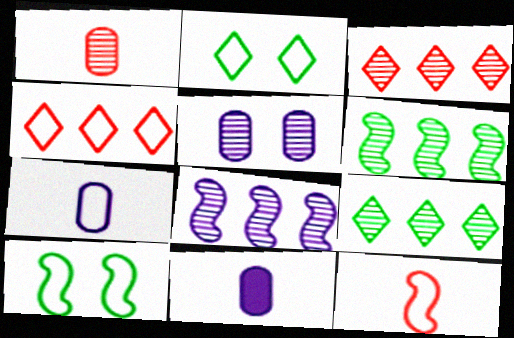[[3, 10, 11], 
[4, 7, 10]]